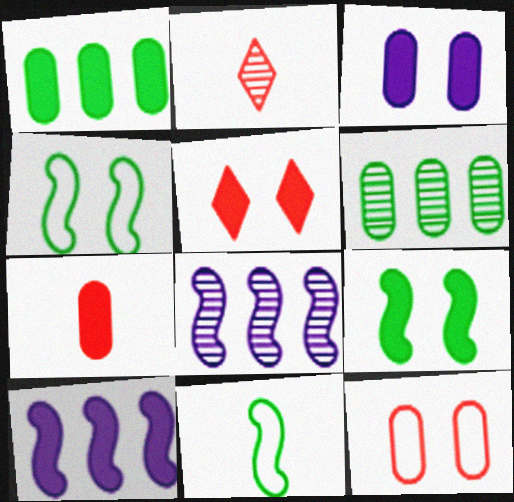[[1, 3, 7], 
[3, 5, 9]]